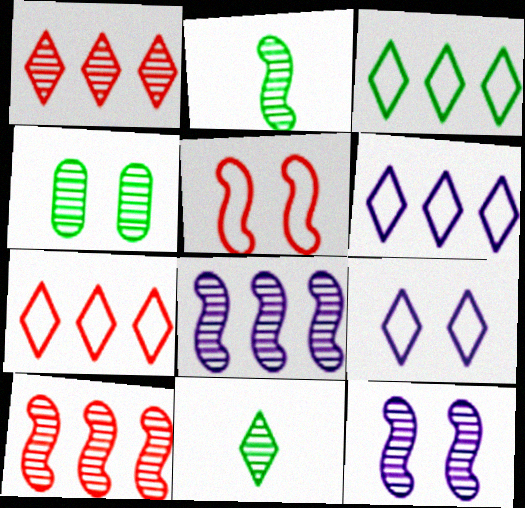[[2, 10, 12], 
[3, 6, 7]]